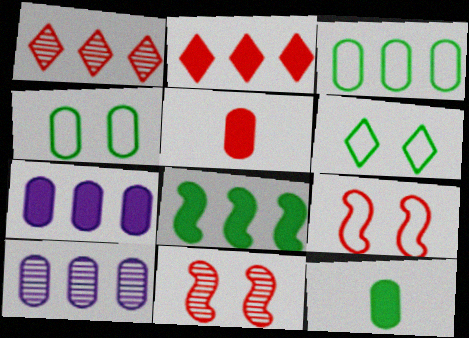[[1, 5, 9], 
[2, 7, 8], 
[4, 5, 10]]